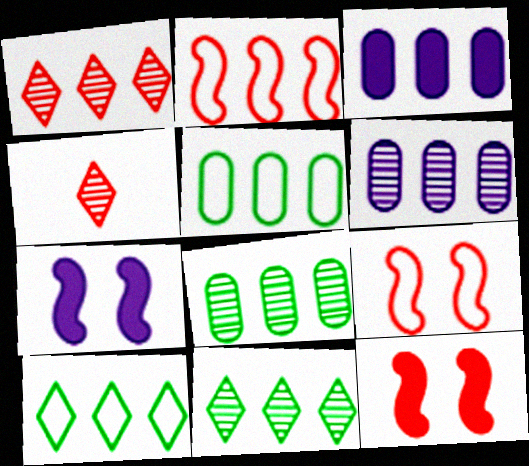[[2, 3, 11], 
[4, 5, 7]]